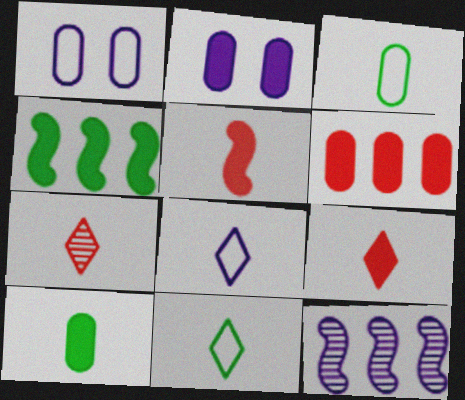[[1, 4, 7], 
[2, 4, 9], 
[2, 6, 10], 
[2, 8, 12]]